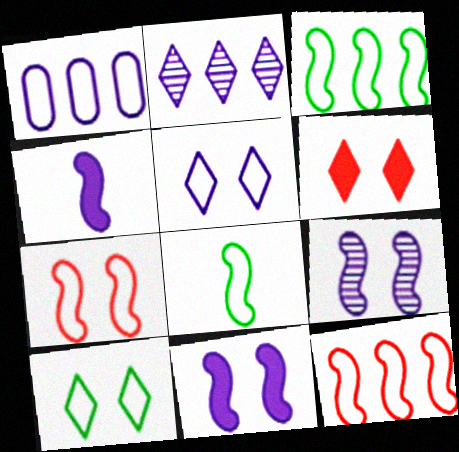[]